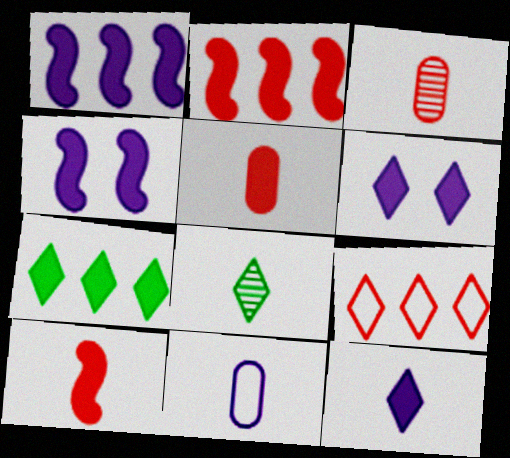[[4, 5, 7], 
[6, 8, 9], 
[8, 10, 11]]